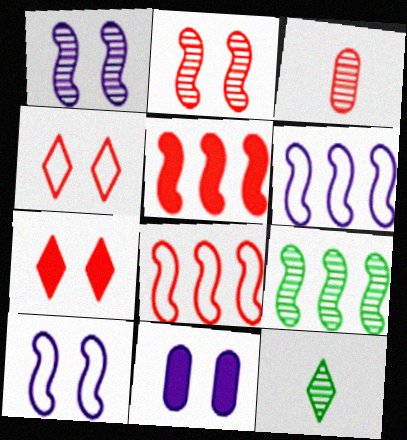[[3, 4, 5], 
[3, 7, 8], 
[5, 6, 9], 
[8, 11, 12]]